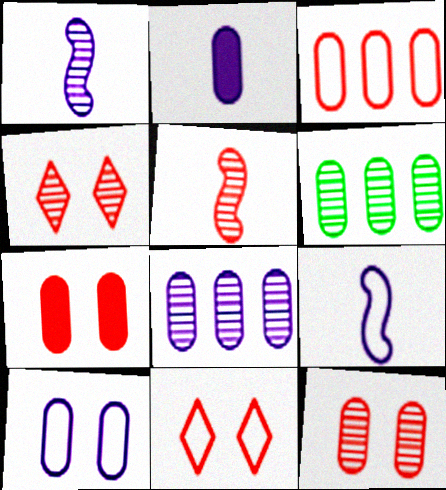[[1, 4, 6], 
[2, 8, 10]]